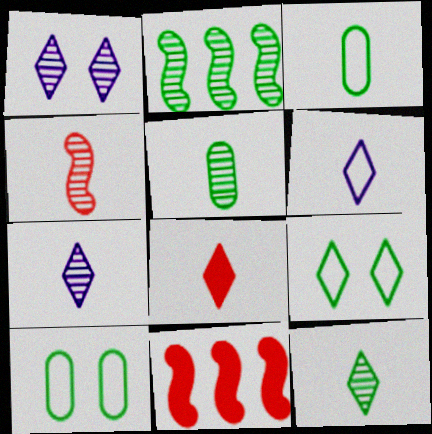[[1, 3, 11], 
[4, 5, 7], 
[6, 8, 12], 
[7, 10, 11]]